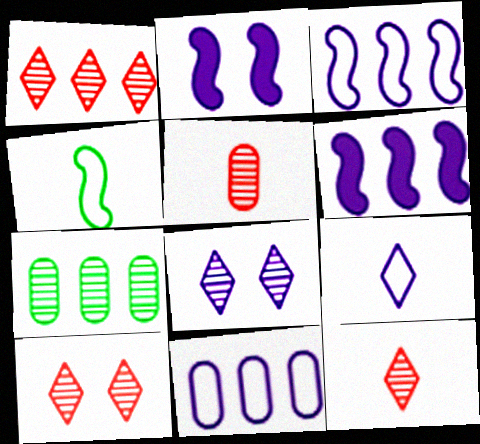[[1, 10, 12]]